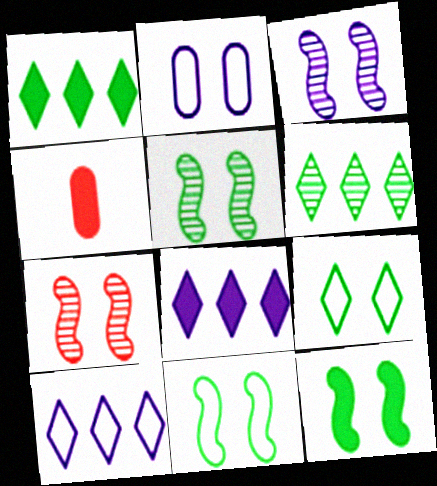[[3, 5, 7], 
[4, 5, 10], 
[4, 8, 12], 
[5, 11, 12]]